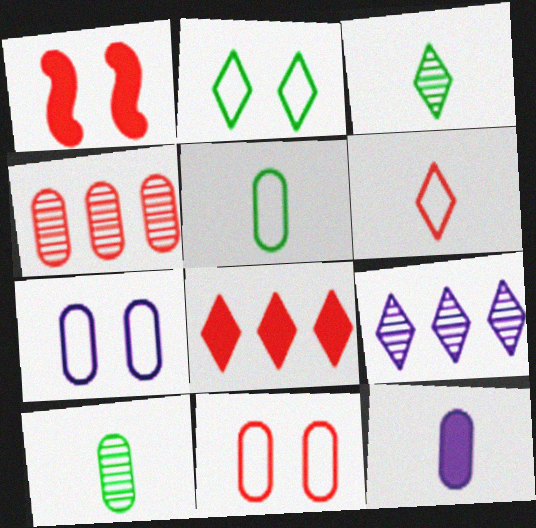[[1, 4, 6], 
[1, 5, 9]]